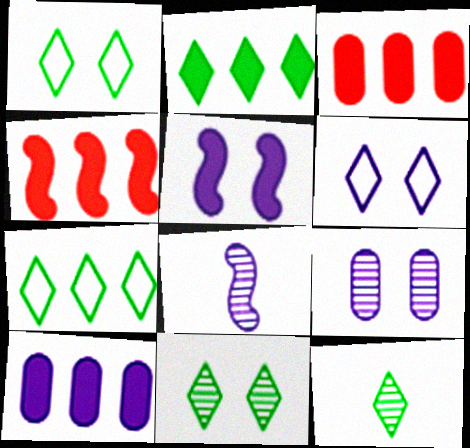[[1, 2, 12], 
[1, 3, 8], 
[2, 4, 10], 
[5, 6, 9], 
[6, 8, 10]]